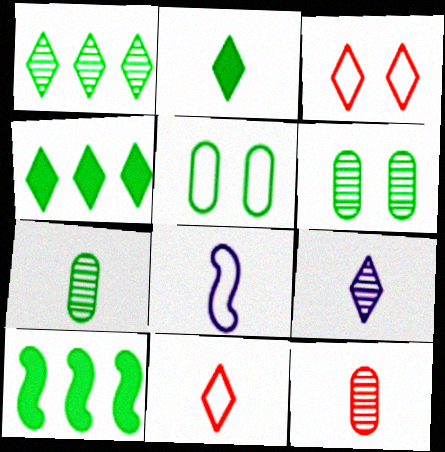[[2, 8, 12], 
[2, 9, 11], 
[3, 4, 9]]